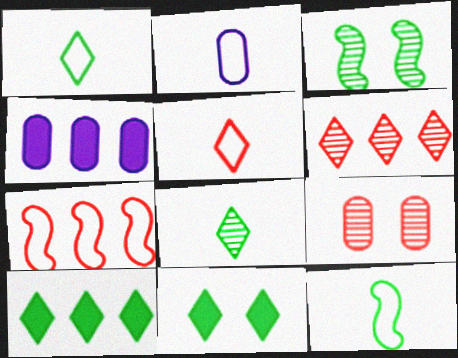[[2, 5, 12], 
[3, 4, 5]]